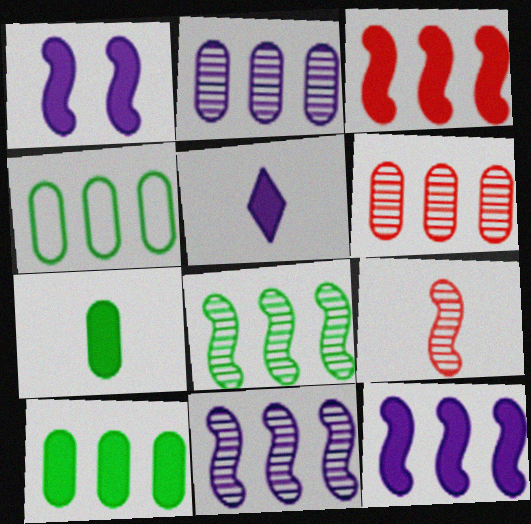[]